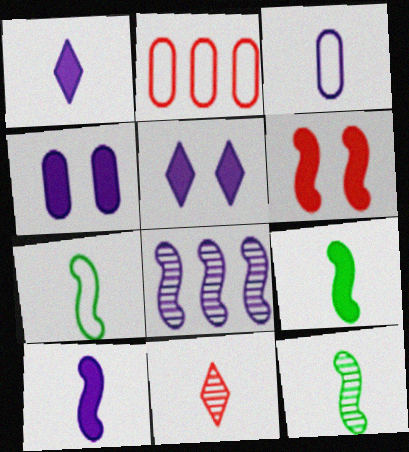[[2, 5, 12], 
[2, 6, 11], 
[3, 5, 8], 
[3, 9, 11], 
[6, 7, 8], 
[7, 9, 12]]